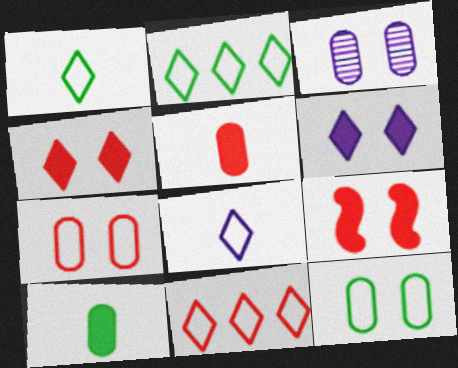[]